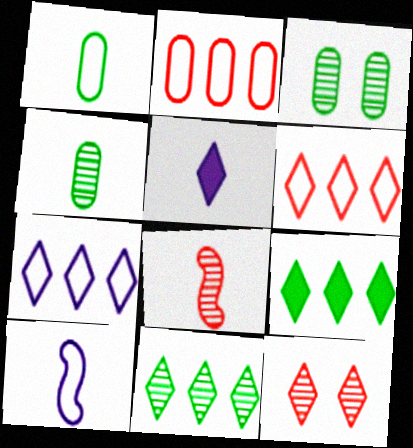[[1, 5, 8]]